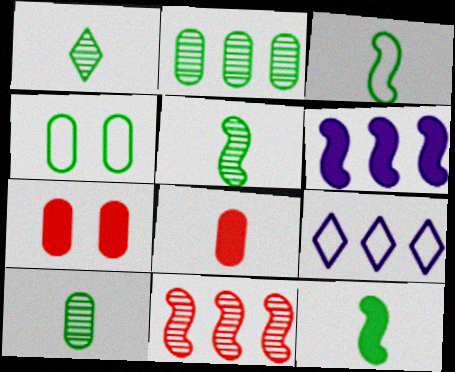[[1, 5, 10], 
[3, 5, 12], 
[5, 7, 9]]